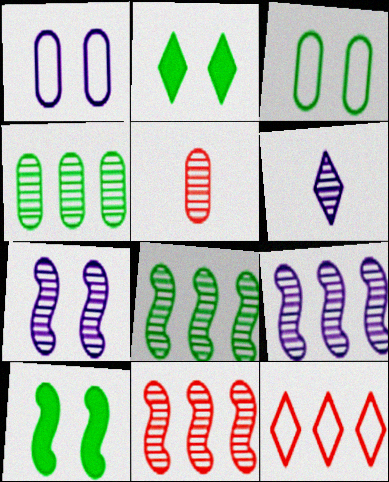[[2, 6, 12], 
[8, 9, 11]]